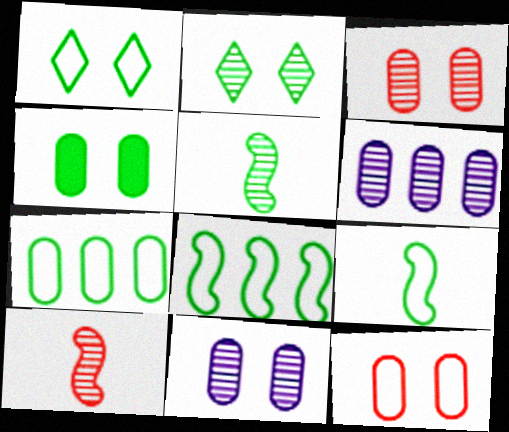[[1, 7, 9], 
[2, 6, 10], 
[4, 11, 12]]